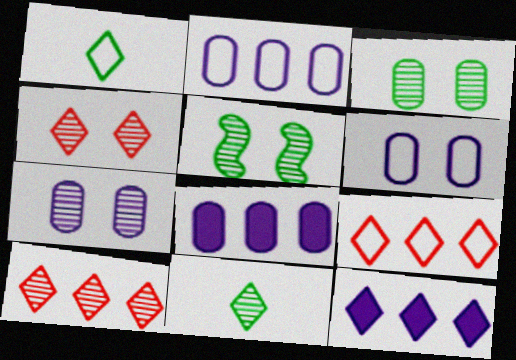[[1, 4, 12], 
[4, 5, 7]]